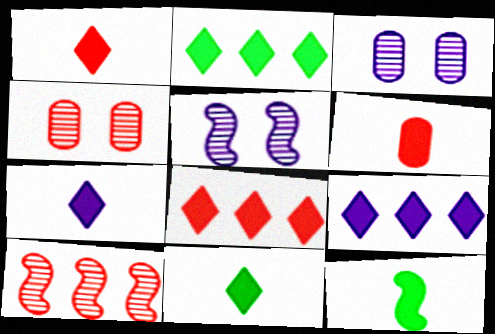[[1, 7, 11], 
[2, 8, 9], 
[6, 7, 12]]